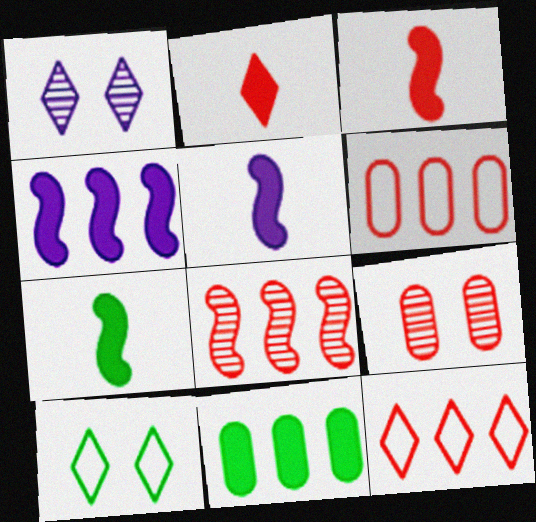[[1, 6, 7], 
[3, 5, 7], 
[3, 9, 12]]